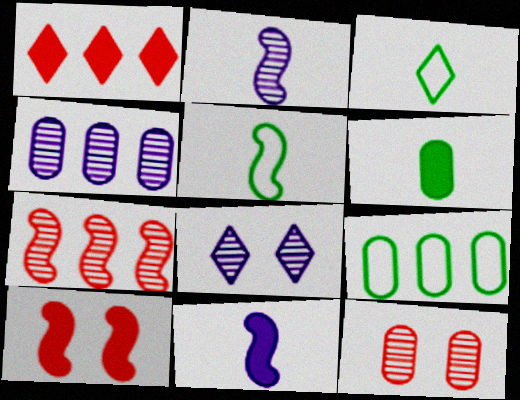[[1, 3, 8], 
[2, 4, 8], 
[3, 4, 10]]